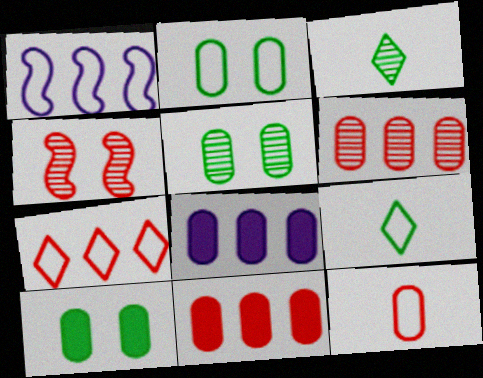[[2, 5, 10], 
[4, 8, 9], 
[5, 8, 12]]